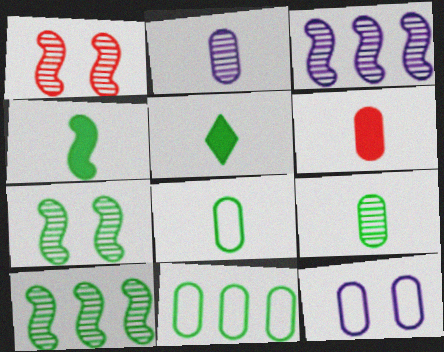[[2, 6, 8], 
[5, 7, 11]]